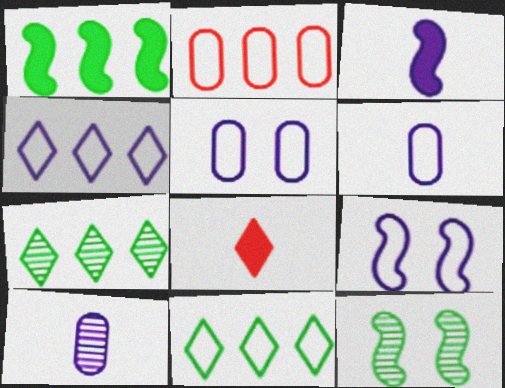[[4, 6, 9]]